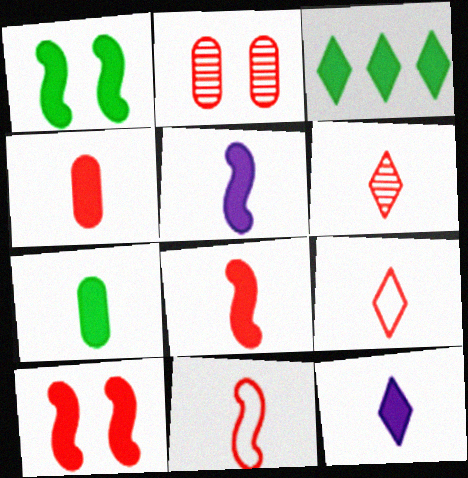[[1, 3, 7], 
[4, 6, 11], 
[7, 8, 12]]